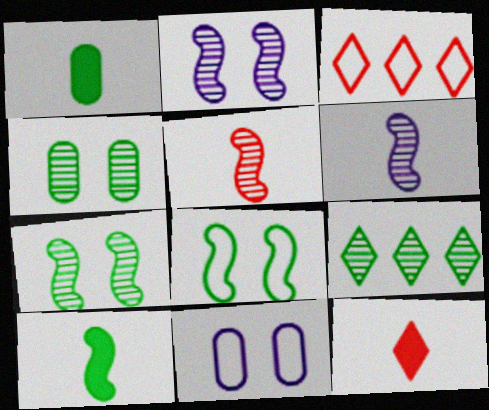[[1, 2, 3], 
[1, 8, 9]]